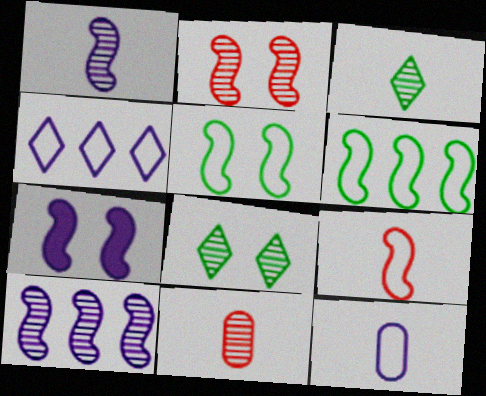[[1, 3, 11], 
[2, 5, 7], 
[8, 10, 11]]